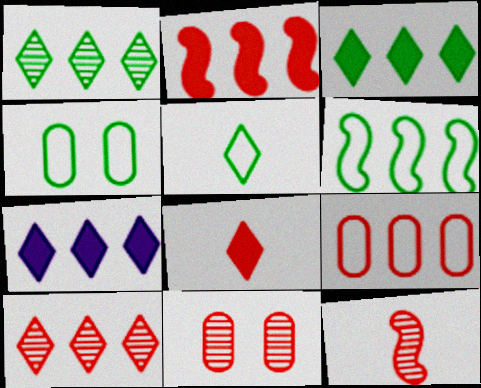[[2, 9, 10], 
[4, 5, 6], 
[4, 7, 12], 
[10, 11, 12]]